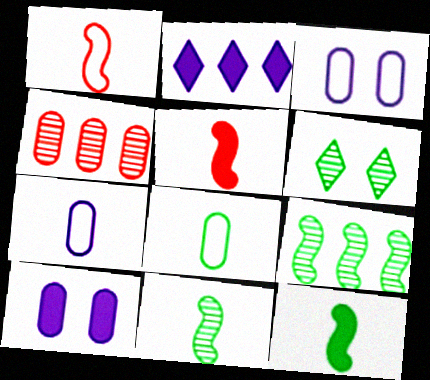[[4, 8, 10]]